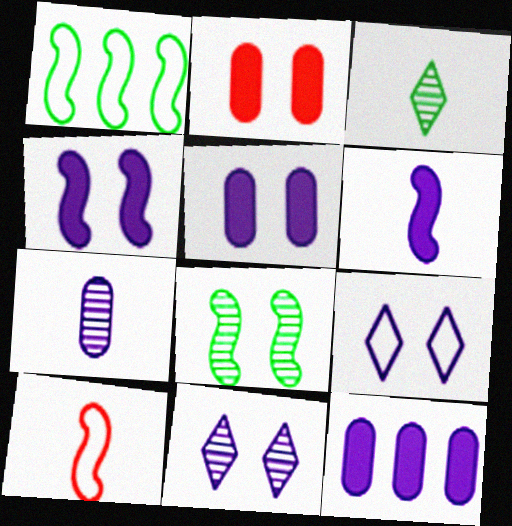[[2, 8, 9]]